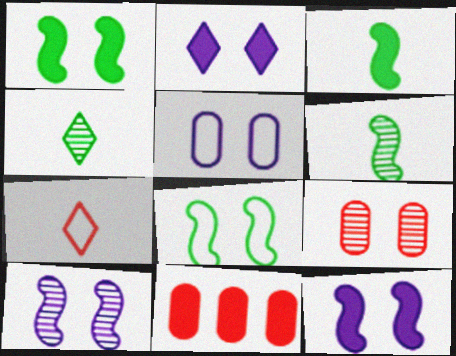[[2, 3, 11], 
[2, 5, 10], 
[2, 8, 9]]